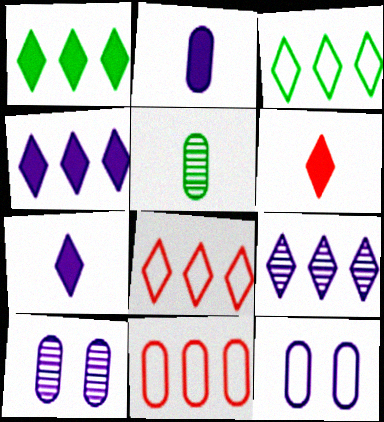[[1, 8, 9]]